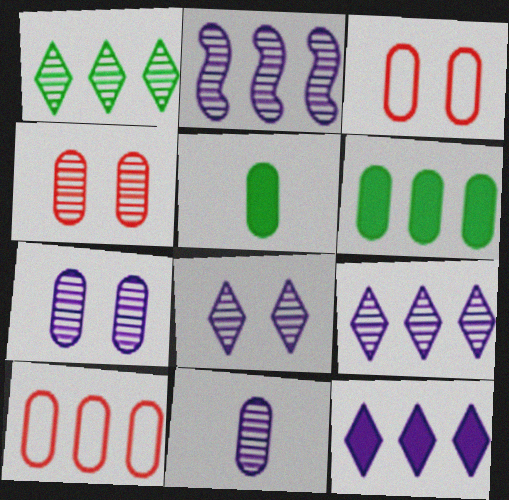[[2, 8, 11], 
[3, 6, 11], 
[5, 7, 10]]